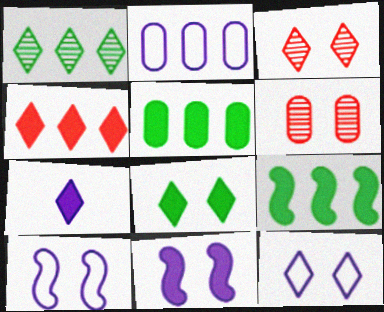[[3, 8, 12], 
[4, 7, 8], 
[6, 8, 10]]